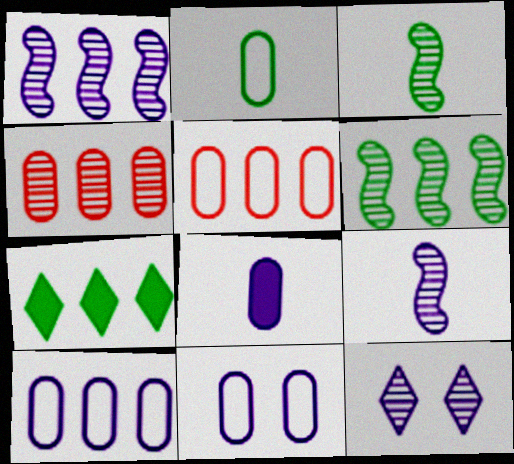[[1, 5, 7], 
[2, 5, 11], 
[3, 4, 12]]